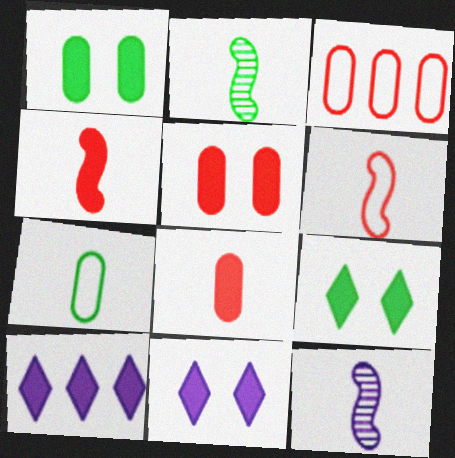[[1, 4, 10], 
[2, 3, 11], 
[3, 9, 12]]